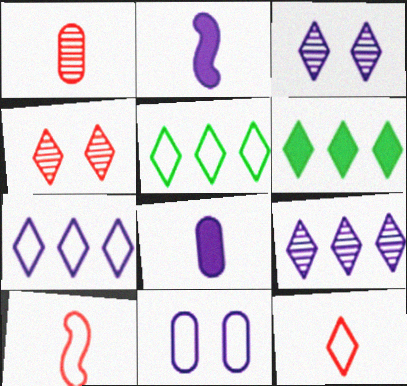[[2, 9, 11], 
[3, 6, 12], 
[5, 10, 11]]